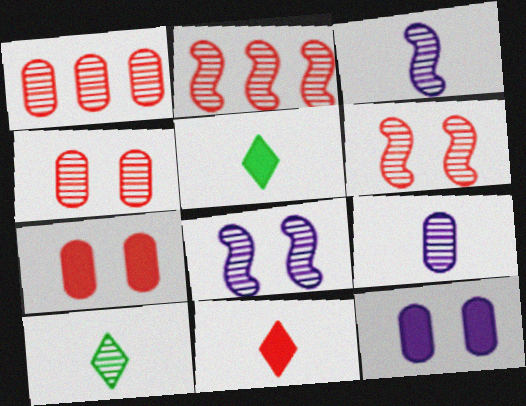[[1, 8, 10]]